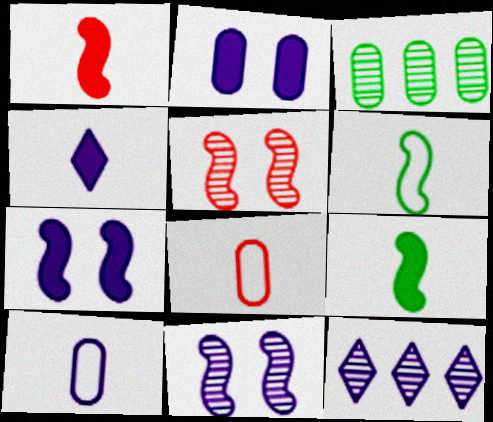[[2, 3, 8], 
[7, 10, 12]]